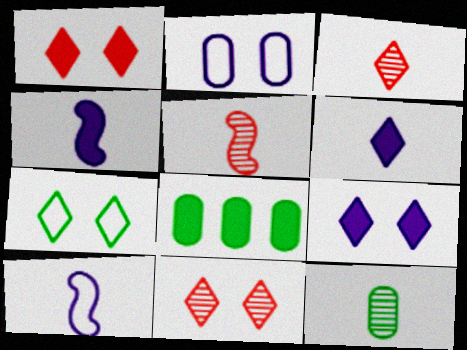[[1, 4, 8], 
[7, 9, 11], 
[8, 10, 11]]